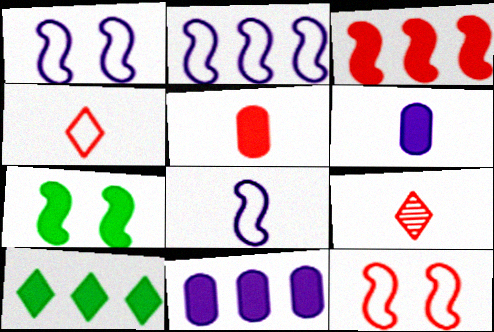[[1, 2, 8], 
[3, 10, 11]]